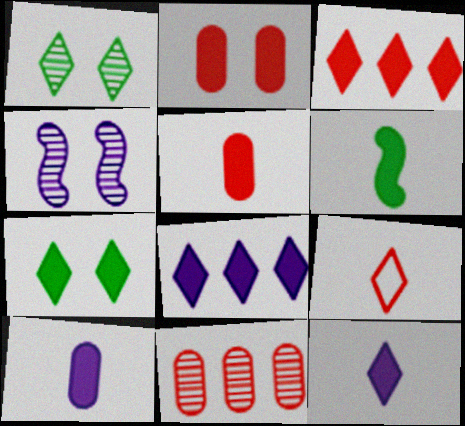[[1, 8, 9], 
[2, 6, 8], 
[3, 7, 12], 
[5, 6, 12]]